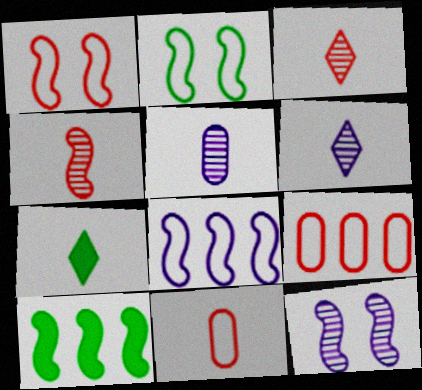[[7, 9, 12]]